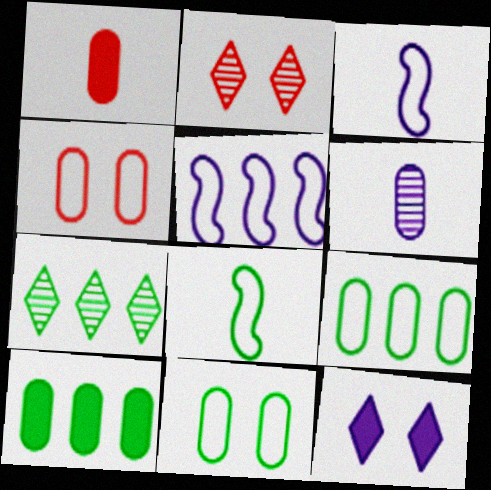[[2, 3, 10], 
[4, 6, 10], 
[5, 6, 12]]